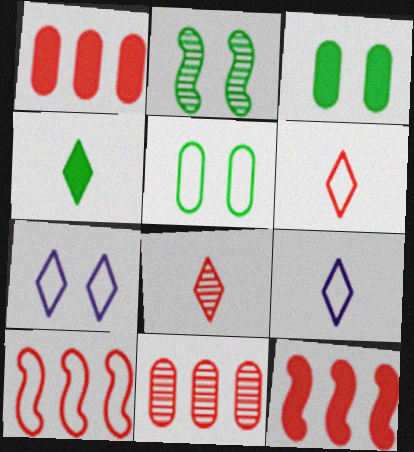[[1, 2, 9], 
[4, 8, 9], 
[5, 9, 10]]